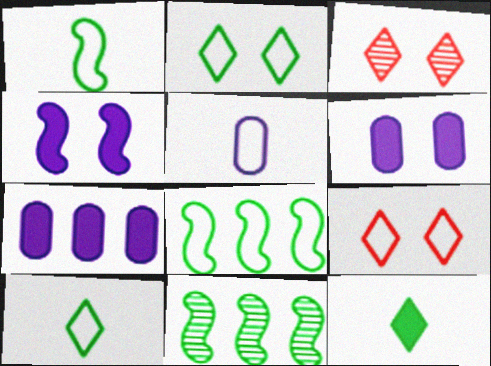[[1, 3, 7], 
[5, 8, 9]]